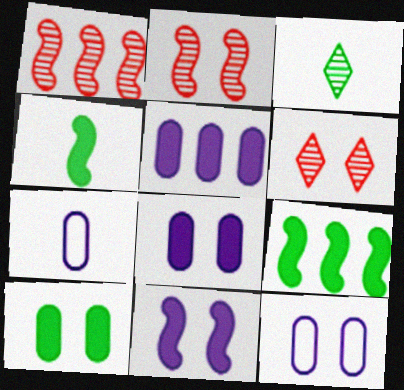[[6, 7, 9]]